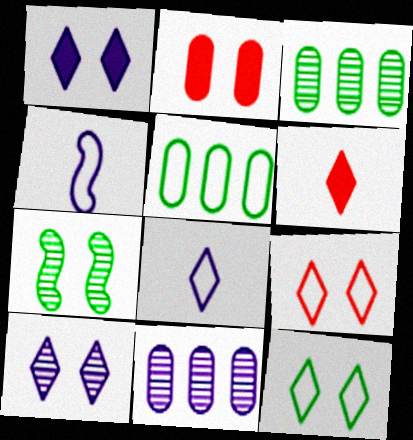[[1, 4, 11], 
[4, 5, 9]]